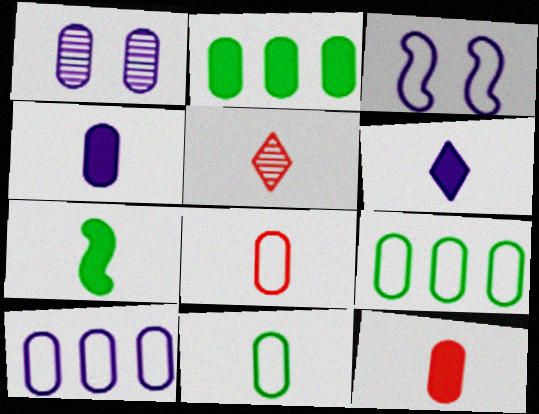[[1, 2, 8], 
[1, 4, 10], 
[1, 9, 12], 
[2, 3, 5], 
[6, 7, 12]]